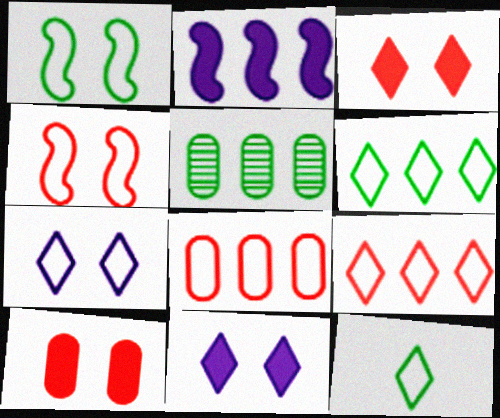[[2, 5, 9], 
[7, 9, 12]]